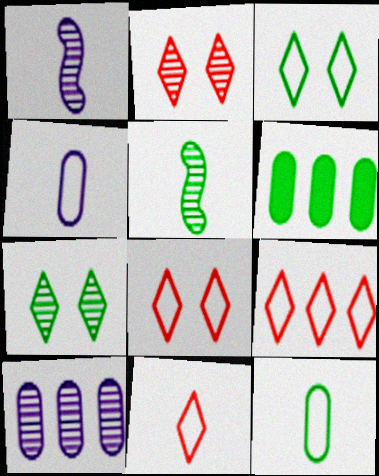[[1, 6, 8], 
[2, 5, 10], 
[3, 5, 6], 
[8, 9, 11]]